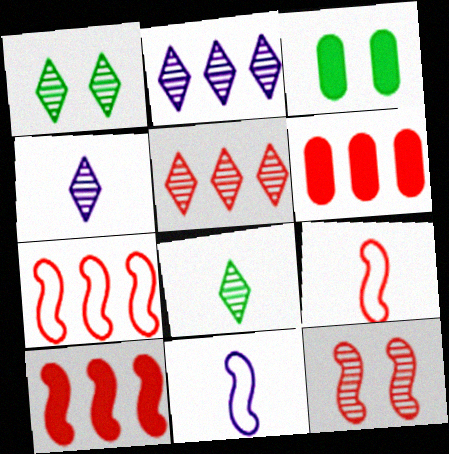[[1, 4, 5], 
[1, 6, 11], 
[2, 3, 9], 
[3, 4, 7], 
[3, 5, 11], 
[5, 6, 7], 
[9, 10, 12]]